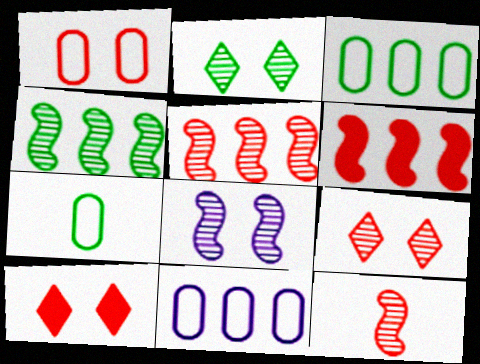[[1, 7, 11], 
[4, 8, 12]]